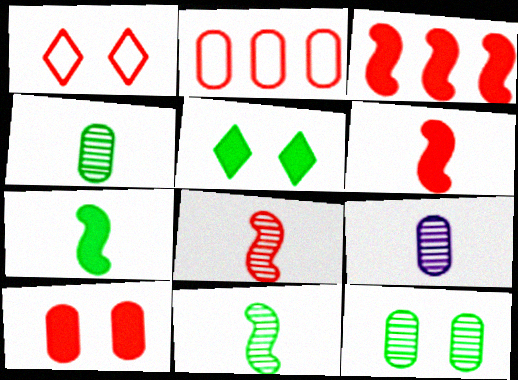[]